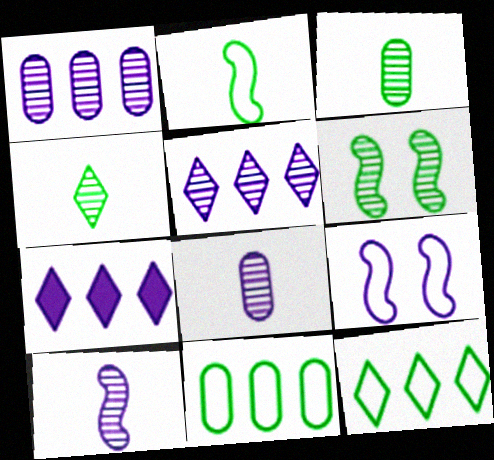[[7, 8, 9]]